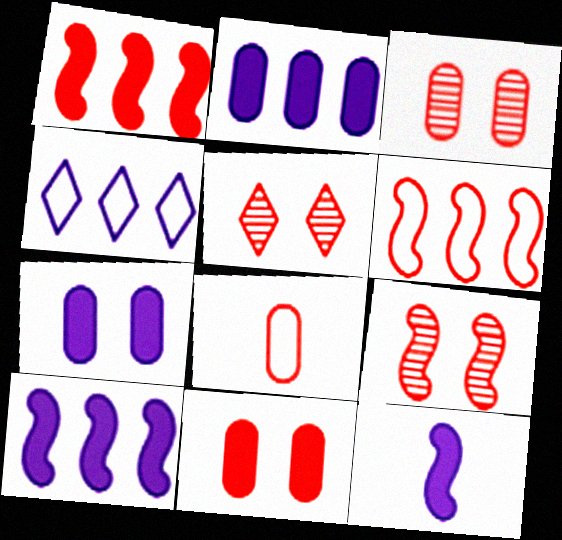[[1, 5, 8], 
[3, 5, 9]]